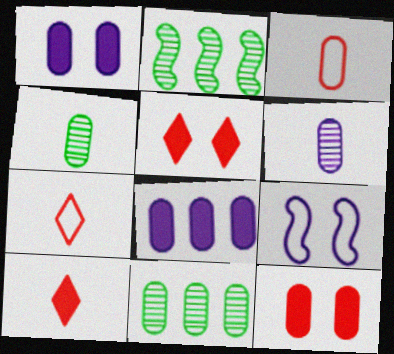[[1, 2, 7], 
[1, 3, 11], 
[9, 10, 11]]